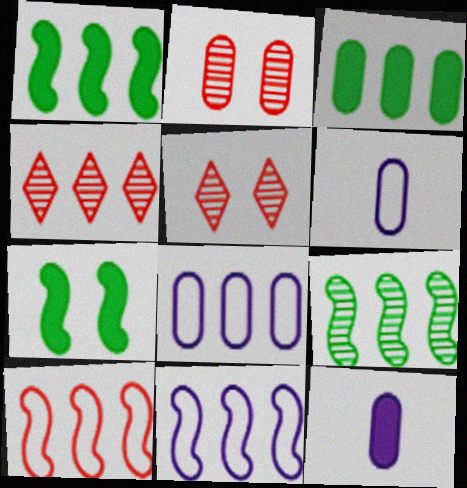[[1, 4, 8], 
[1, 5, 6], 
[2, 3, 6], 
[3, 4, 11], 
[4, 6, 7]]